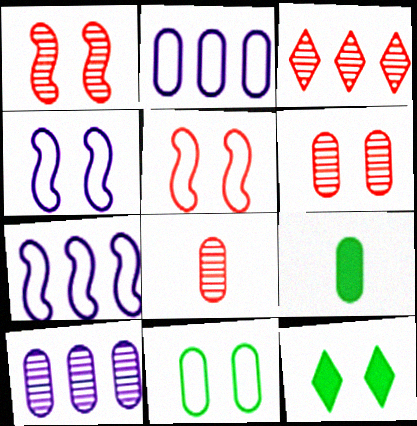[[1, 3, 8], 
[2, 6, 9], 
[3, 4, 9], 
[4, 6, 12], 
[7, 8, 12]]